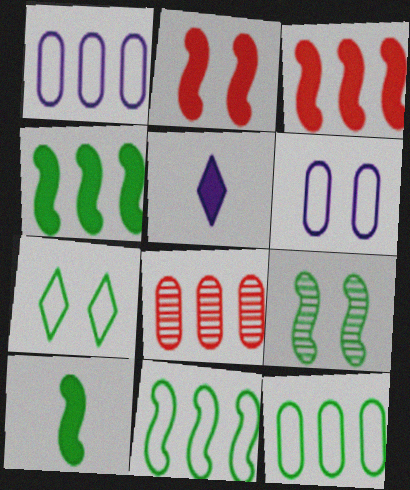[[9, 10, 11]]